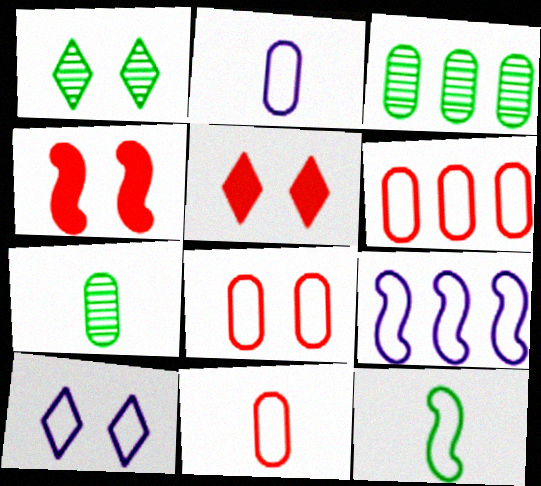[[1, 5, 10], 
[2, 9, 10], 
[5, 7, 9], 
[6, 8, 11], 
[6, 10, 12]]